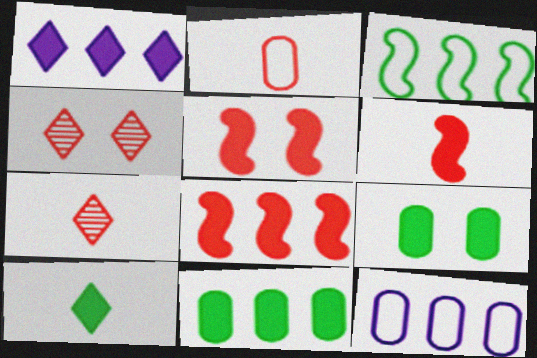[[1, 6, 9], 
[1, 8, 11], 
[2, 4, 8], 
[2, 6, 7], 
[5, 6, 8]]